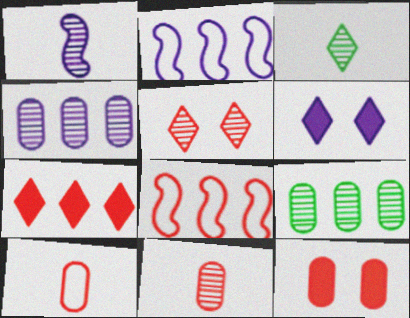[[1, 3, 11], 
[1, 5, 9], 
[2, 3, 12], 
[2, 7, 9]]